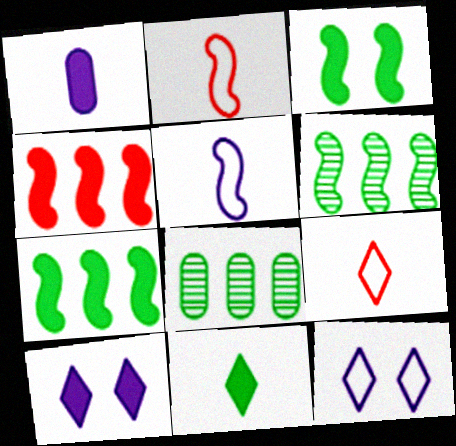[[2, 8, 10]]